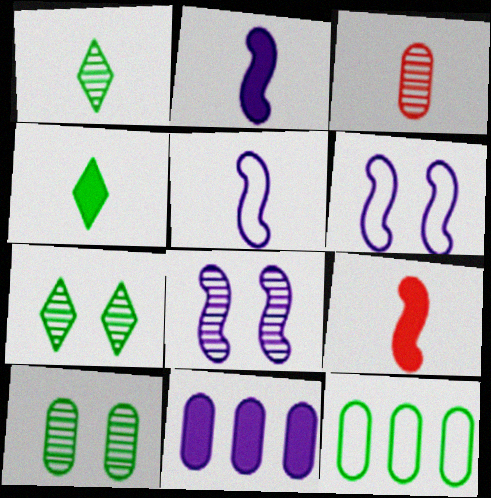[[3, 4, 5]]